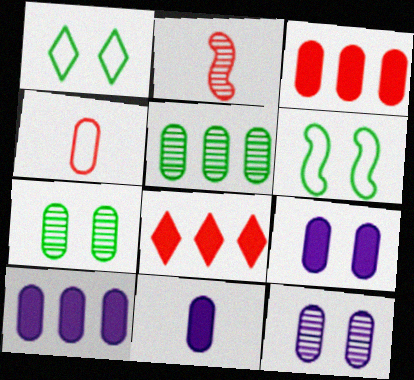[[1, 2, 10], 
[4, 5, 9], 
[4, 7, 10], 
[9, 10, 11]]